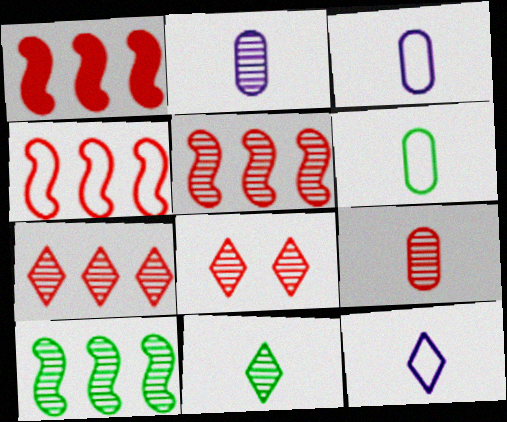[[1, 4, 5], 
[2, 8, 10], 
[5, 8, 9]]